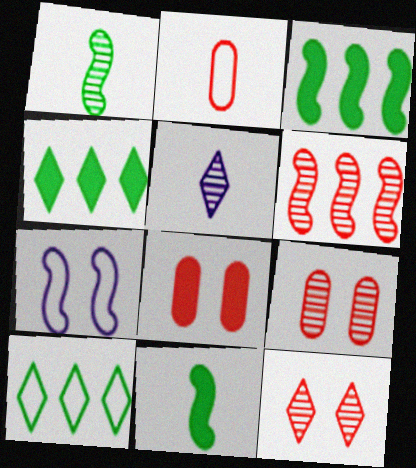[[2, 5, 11], 
[2, 7, 10], 
[6, 7, 11]]